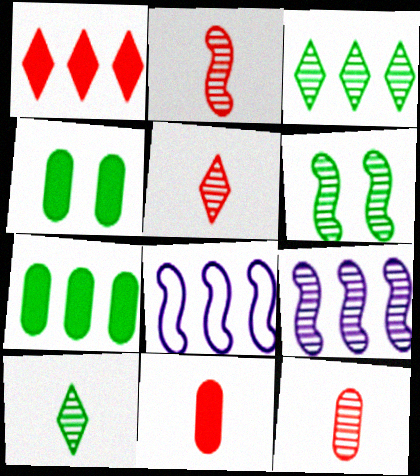[[2, 5, 12], 
[2, 6, 9], 
[4, 5, 8]]